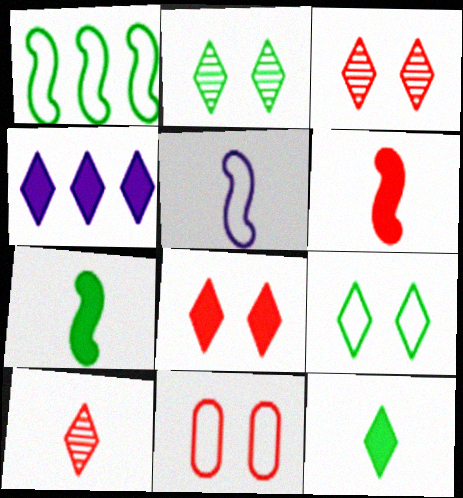[[4, 8, 12], 
[4, 9, 10]]